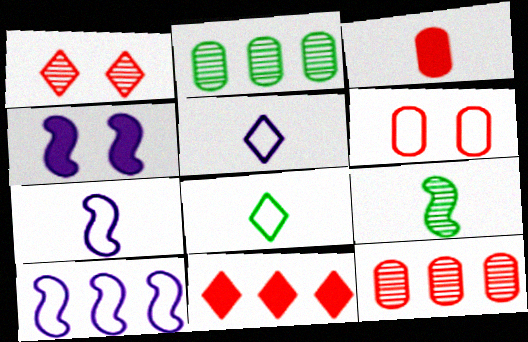[[2, 10, 11], 
[3, 5, 9], 
[3, 6, 12], 
[4, 8, 12], 
[6, 8, 10]]